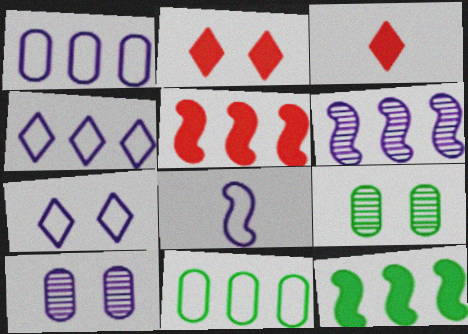[[1, 7, 8]]